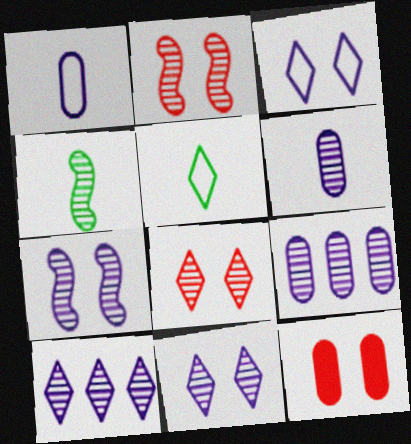[[4, 8, 9], 
[6, 7, 10]]